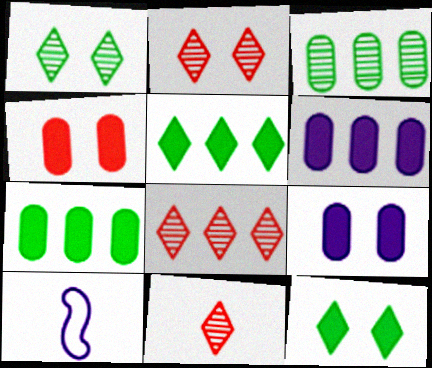[[2, 7, 10], 
[2, 8, 11]]